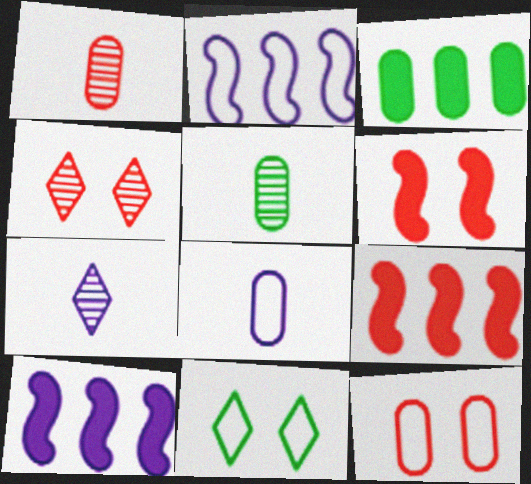[[1, 10, 11], 
[4, 6, 12]]